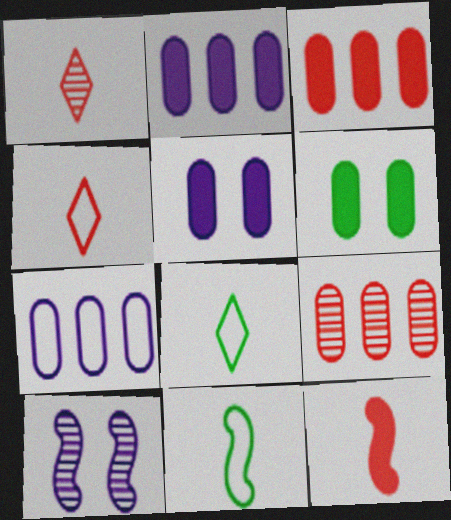[[3, 8, 10]]